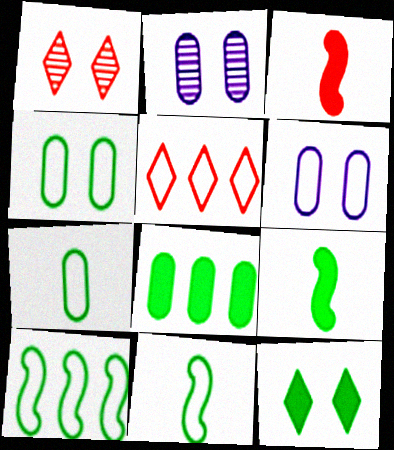[[2, 5, 9], 
[5, 6, 11], 
[8, 9, 12]]